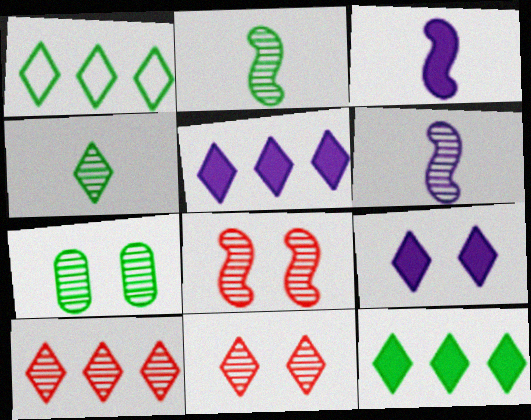[[1, 5, 10], 
[6, 7, 10]]